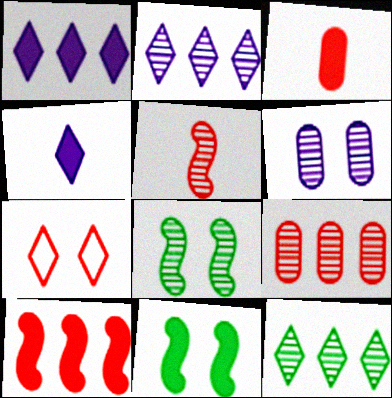[[1, 3, 11], 
[4, 7, 12], 
[5, 6, 12], 
[6, 7, 11]]